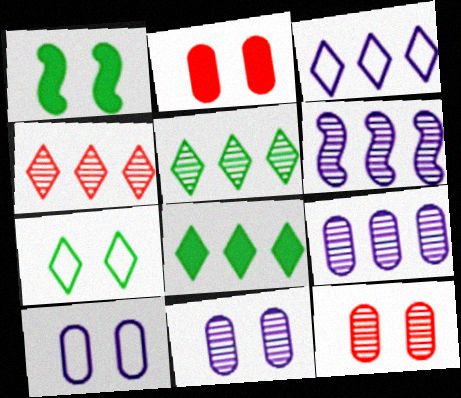[[3, 4, 8]]